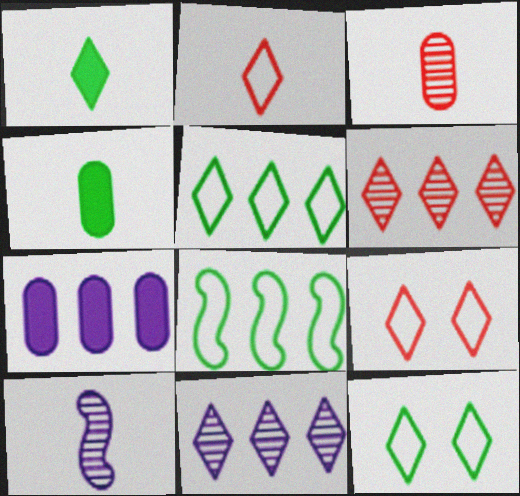[[1, 9, 11], 
[2, 4, 10], 
[6, 7, 8]]